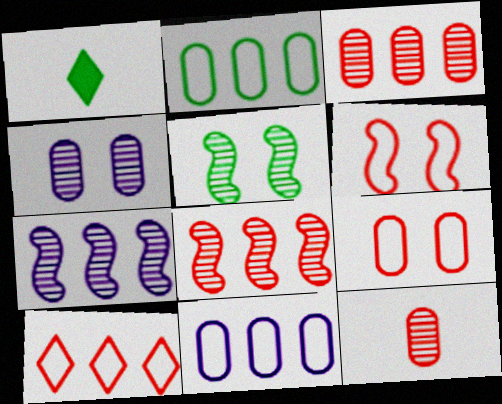[[1, 2, 5], 
[1, 7, 9]]